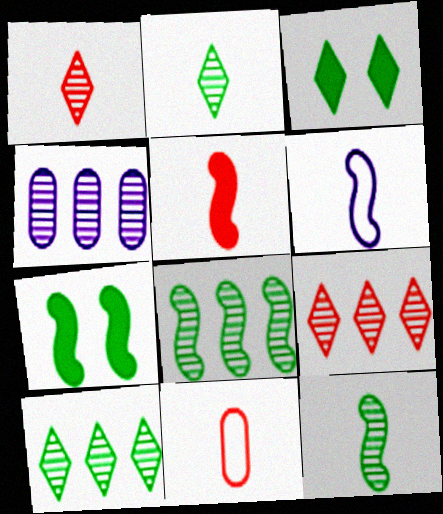[[1, 5, 11], 
[4, 8, 9], 
[5, 6, 12]]